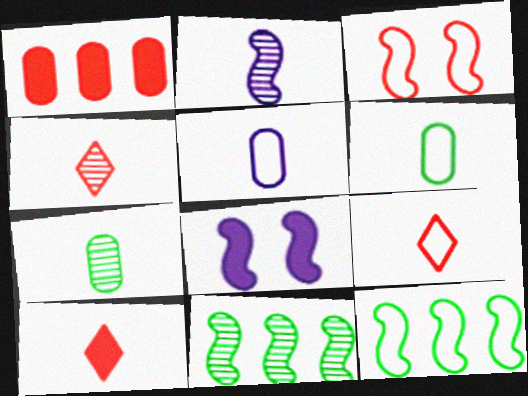[[1, 3, 4], 
[2, 4, 7], 
[2, 6, 10], 
[4, 9, 10]]